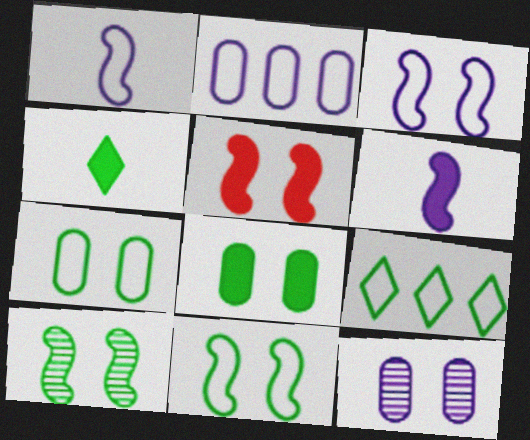[[3, 5, 10]]